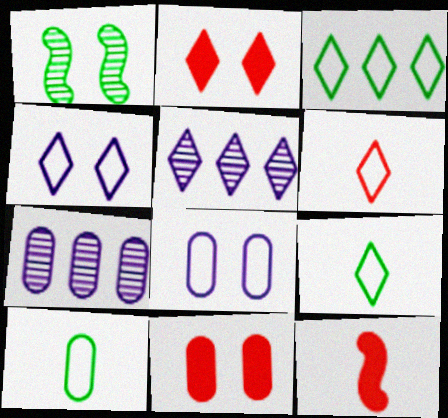[[1, 2, 8], 
[1, 4, 11], 
[2, 5, 9], 
[3, 4, 6], 
[7, 10, 11]]